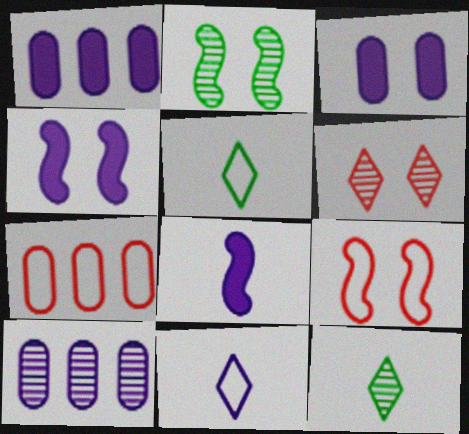[[1, 9, 12], 
[2, 4, 9], 
[4, 7, 12], 
[4, 10, 11]]